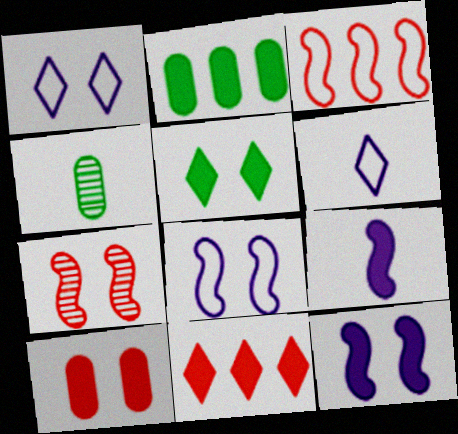[[2, 6, 7], 
[4, 8, 11], 
[5, 10, 12]]